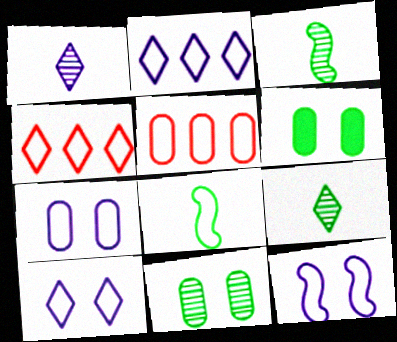[[4, 7, 8], 
[5, 8, 10], 
[7, 10, 12]]